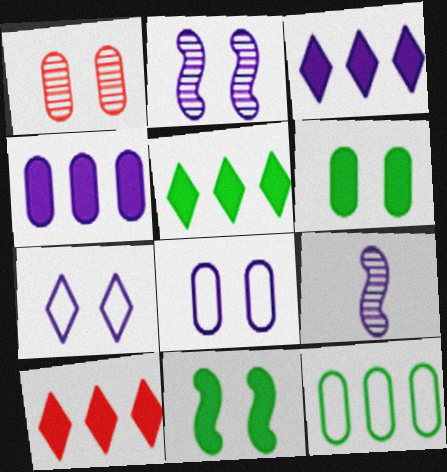[[1, 6, 8], 
[1, 7, 11], 
[3, 5, 10], 
[3, 8, 9], 
[4, 7, 9]]